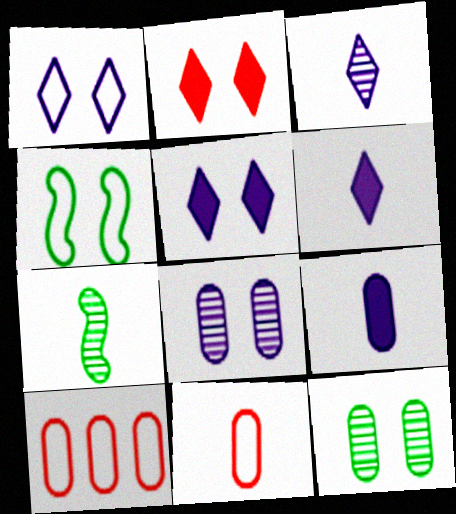[[2, 4, 8], 
[5, 7, 10], 
[6, 7, 11], 
[9, 10, 12]]